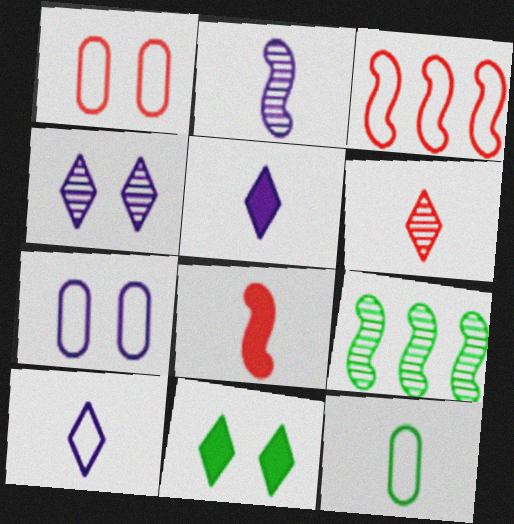[[1, 5, 9], 
[9, 11, 12]]